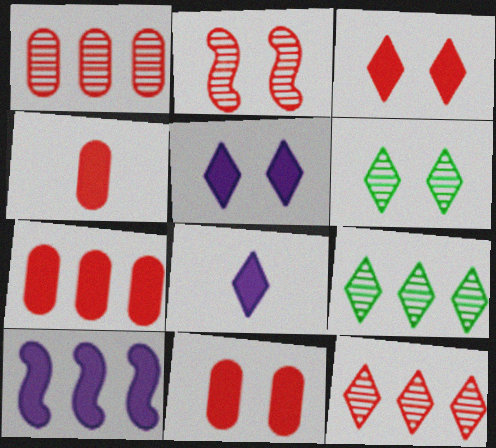[[4, 7, 11]]